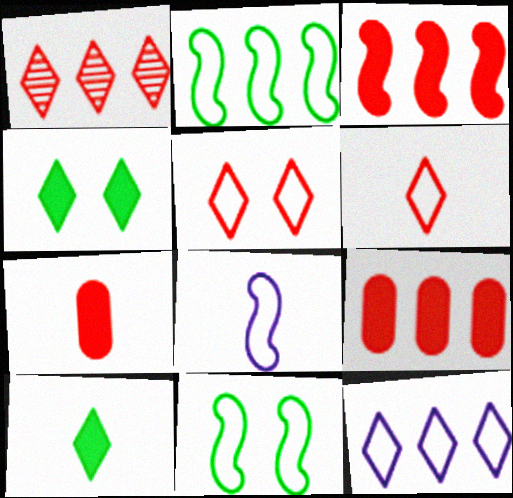[]